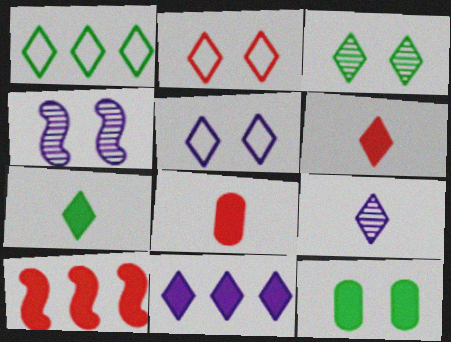[[1, 3, 7], 
[1, 4, 8], 
[2, 4, 12], 
[5, 9, 11]]